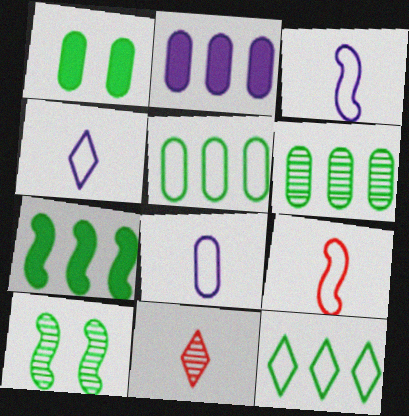[[3, 4, 8], 
[6, 7, 12]]